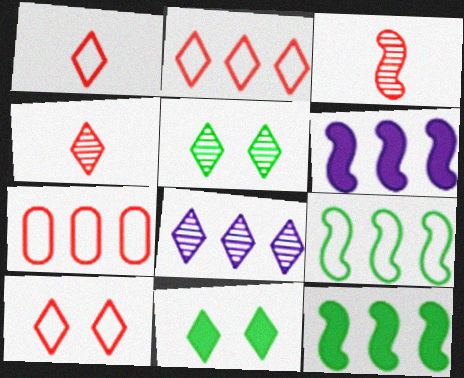[[1, 2, 10], 
[1, 8, 11], 
[4, 5, 8], 
[7, 8, 12]]